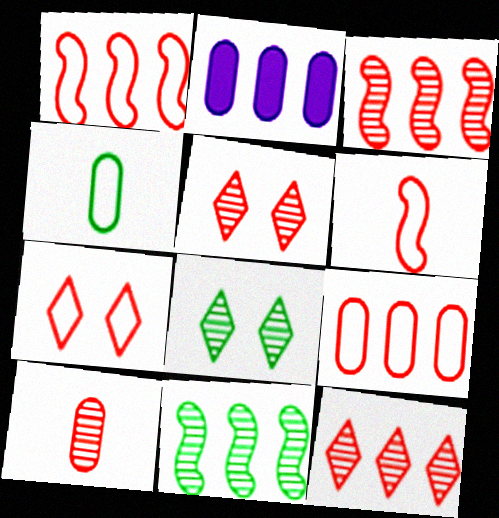[[2, 6, 8], 
[3, 5, 10], 
[6, 7, 9]]